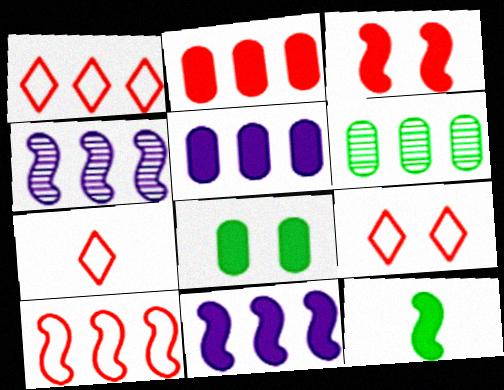[[1, 6, 11], 
[1, 7, 9], 
[3, 11, 12], 
[4, 7, 8]]